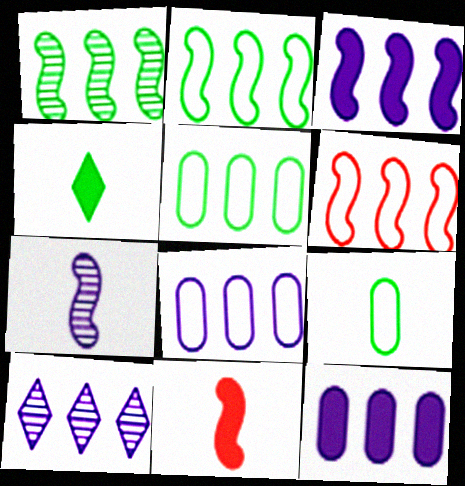[[1, 3, 6], 
[3, 8, 10]]